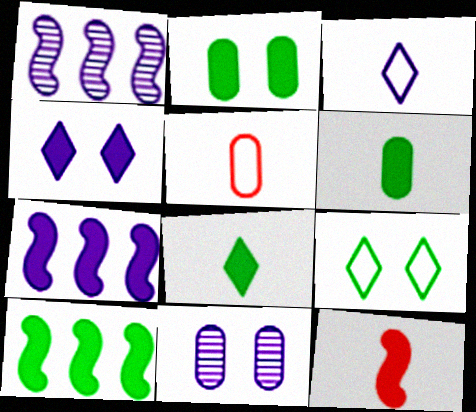[[2, 8, 10], 
[3, 7, 11]]